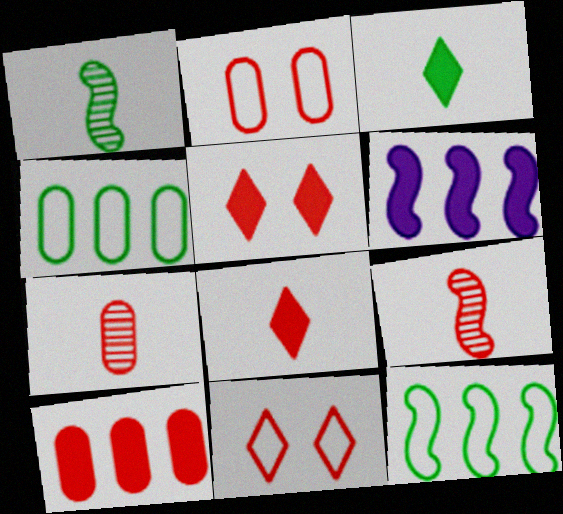[[2, 7, 10], 
[9, 10, 11]]